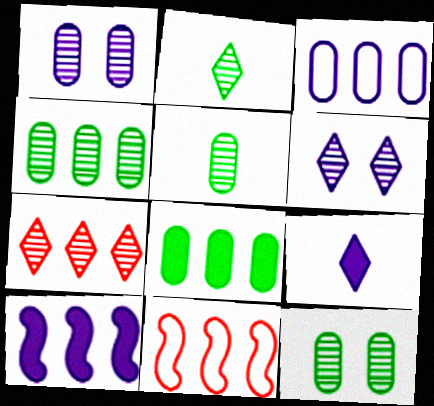[[2, 6, 7], 
[4, 5, 12], 
[9, 11, 12]]